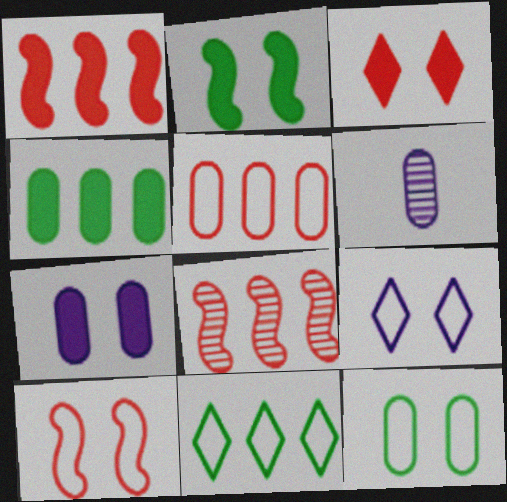[[2, 3, 7], 
[9, 10, 12]]